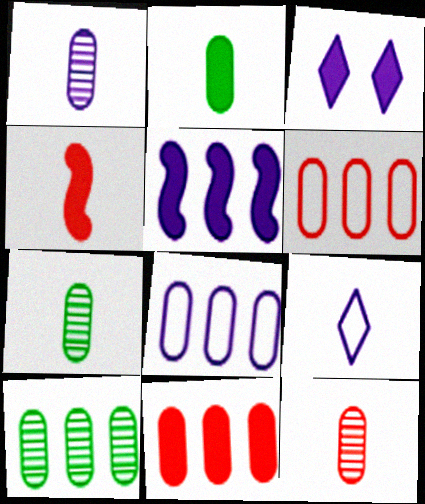[[1, 7, 12], 
[4, 7, 9], 
[8, 10, 11]]